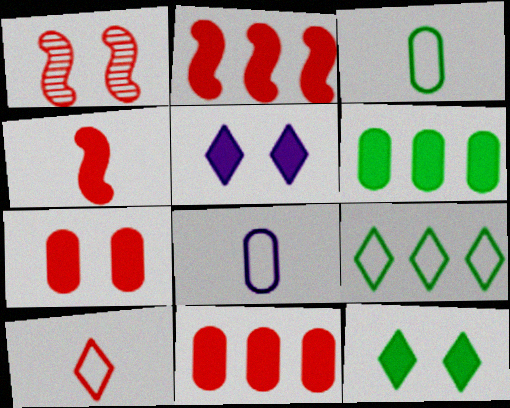[[1, 10, 11], 
[4, 5, 6]]